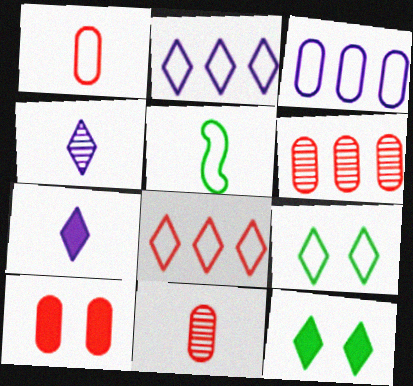[[1, 6, 10], 
[4, 8, 12], 
[5, 7, 11]]